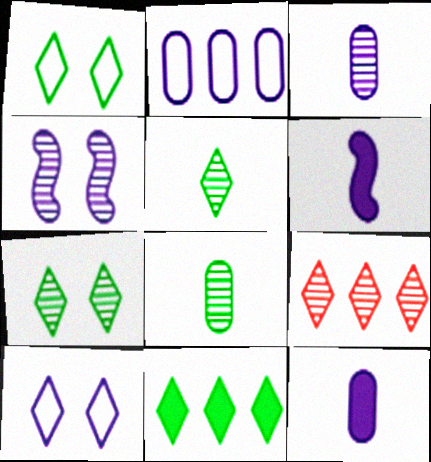[[1, 5, 11], 
[4, 8, 9]]